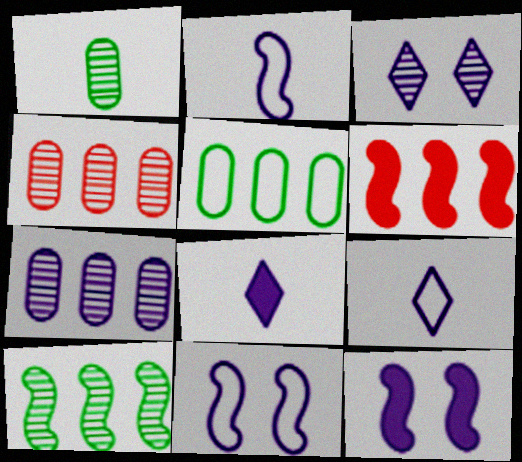[[7, 8, 11], 
[7, 9, 12]]